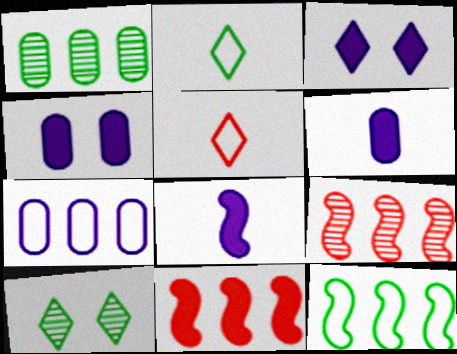[[2, 4, 9]]